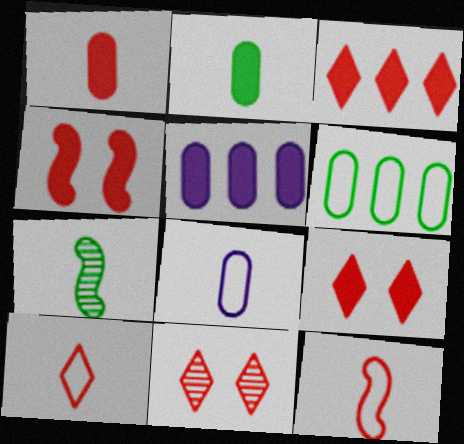[[1, 3, 4], 
[3, 10, 11]]